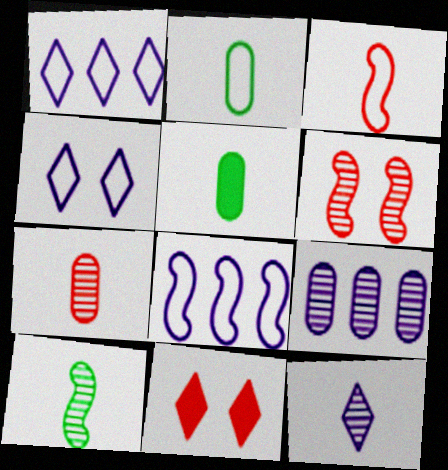[[1, 5, 6], 
[3, 5, 12], 
[7, 10, 12]]